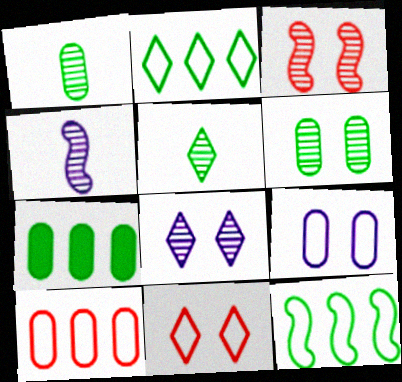[[3, 6, 8], 
[4, 7, 11]]